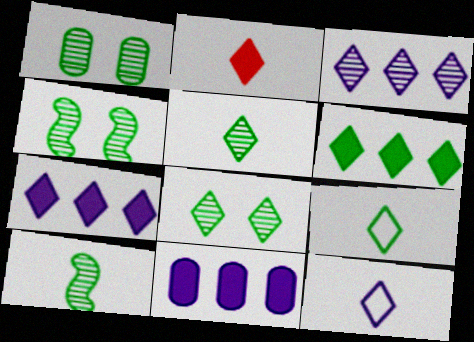[[1, 4, 8], 
[2, 5, 12], 
[6, 8, 9]]